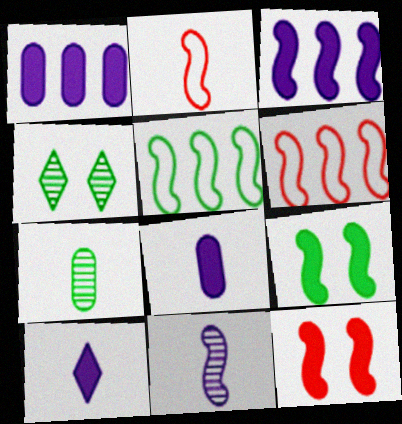[[1, 2, 4], 
[2, 7, 10], 
[4, 6, 8], 
[5, 11, 12], 
[6, 9, 11]]